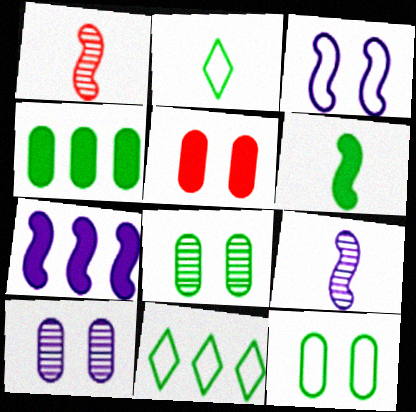[[3, 7, 9], 
[5, 9, 11], 
[5, 10, 12], 
[6, 8, 11]]